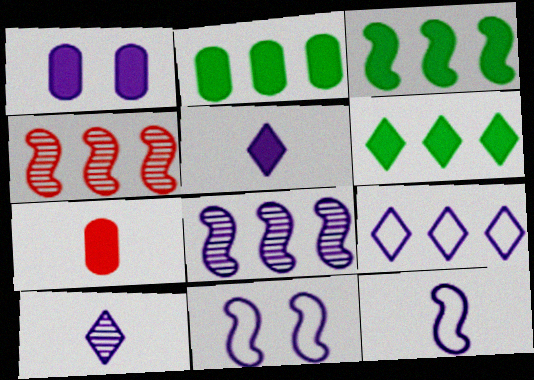[[1, 2, 7], 
[2, 3, 6], 
[2, 4, 9]]